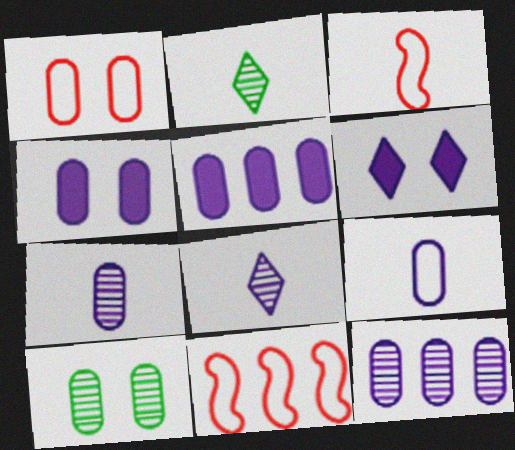[[1, 4, 10], 
[2, 4, 11], 
[4, 9, 12]]